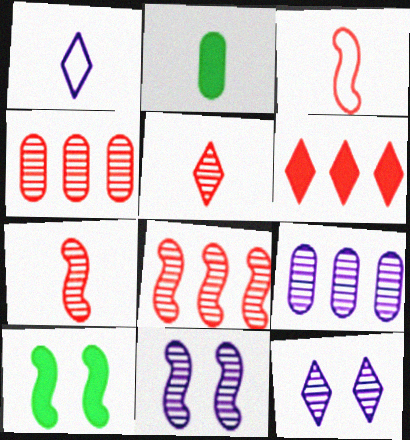[[1, 2, 7], 
[1, 4, 10]]